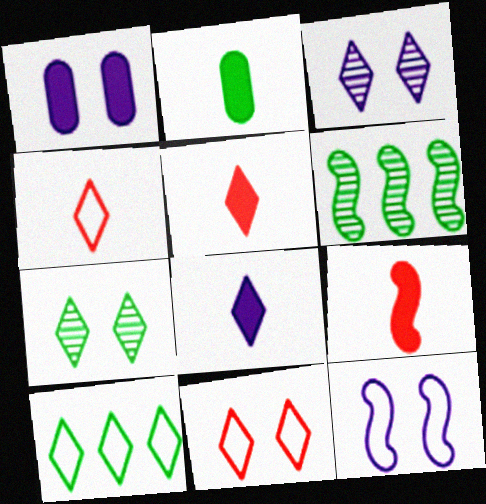[[1, 3, 12], 
[1, 4, 6], 
[2, 8, 9], 
[3, 5, 10], 
[6, 9, 12]]